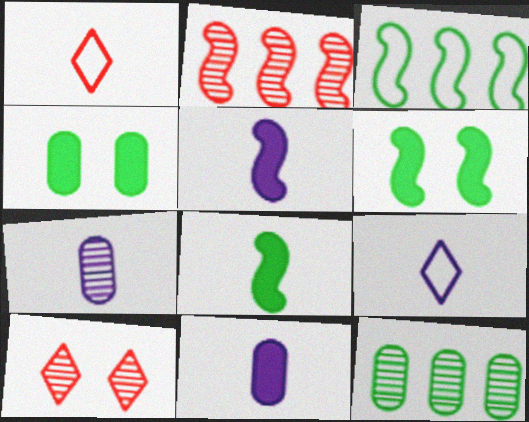[[1, 7, 8], 
[2, 4, 9], 
[3, 10, 11], 
[5, 7, 9]]